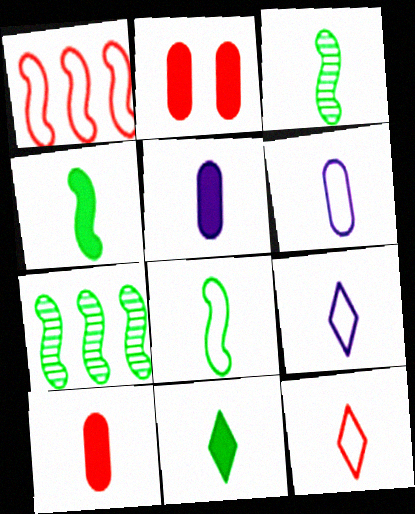[[2, 7, 9], 
[3, 4, 8], 
[3, 5, 12], 
[3, 9, 10], 
[6, 8, 12]]